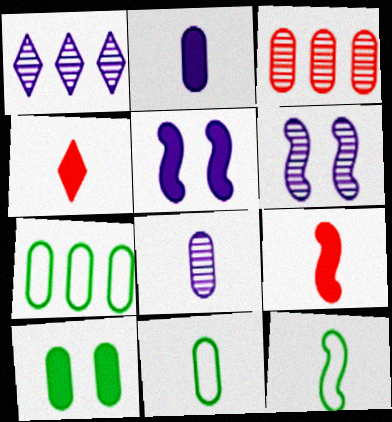[[1, 6, 8], 
[4, 6, 7], 
[4, 8, 12]]